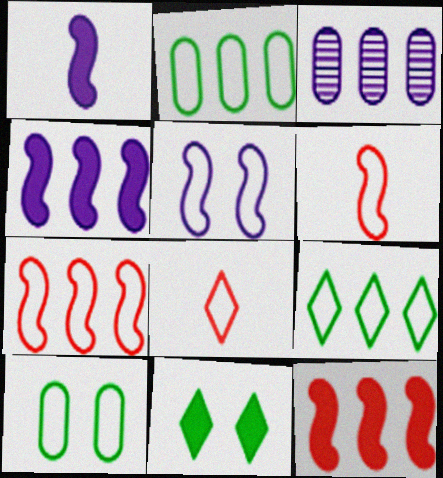[[2, 5, 8], 
[3, 6, 11], 
[3, 9, 12]]